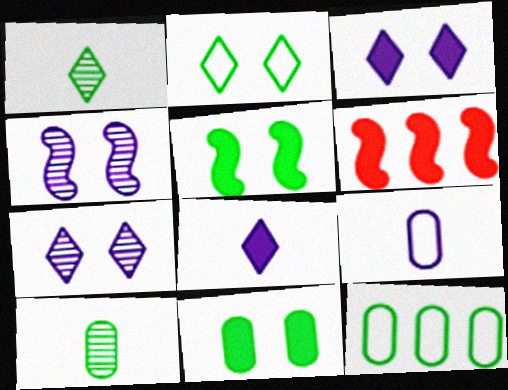[[1, 5, 12], 
[6, 8, 11], 
[10, 11, 12]]